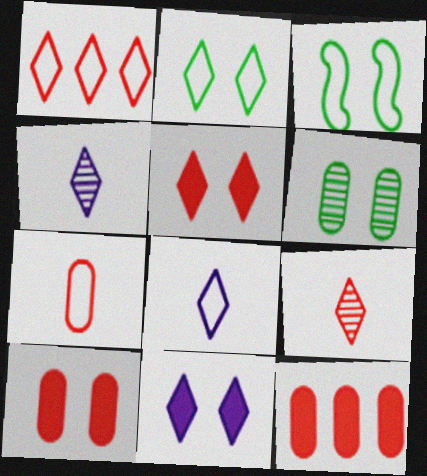[[1, 2, 8], 
[1, 5, 9], 
[3, 4, 12]]